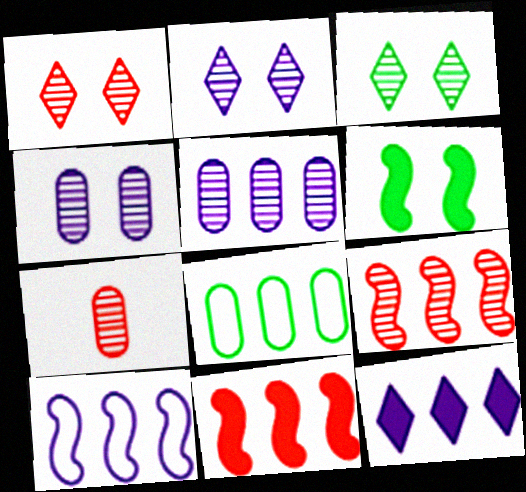[[1, 2, 3], 
[1, 7, 9], 
[5, 10, 12], 
[8, 9, 12]]